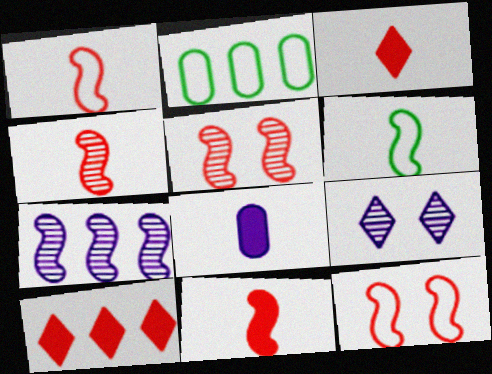[[1, 4, 11], 
[2, 7, 10], 
[2, 9, 11]]